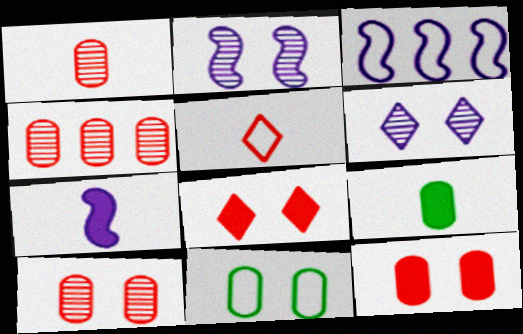[[1, 4, 10], 
[2, 3, 7], 
[2, 8, 11], 
[3, 5, 11]]